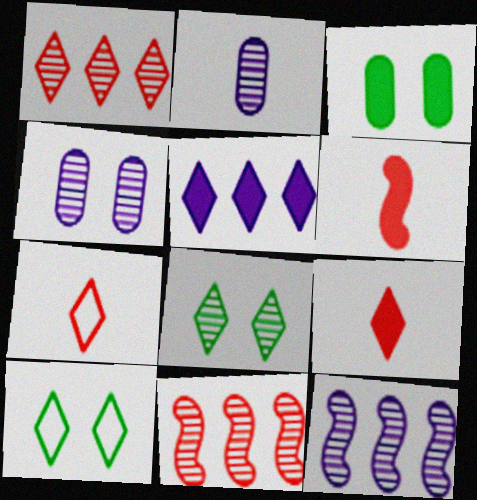[[2, 8, 11], 
[3, 5, 6], 
[3, 7, 12], 
[5, 7, 8]]